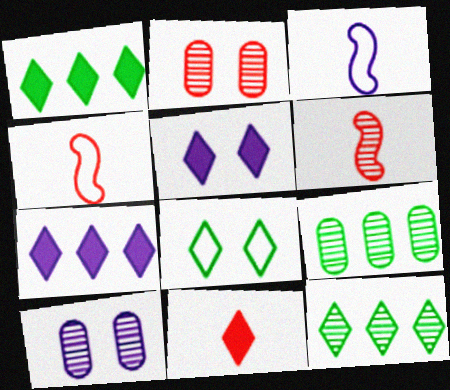[[1, 2, 3], 
[1, 4, 10], 
[1, 5, 11], 
[3, 7, 10], 
[4, 5, 9], 
[6, 10, 12]]